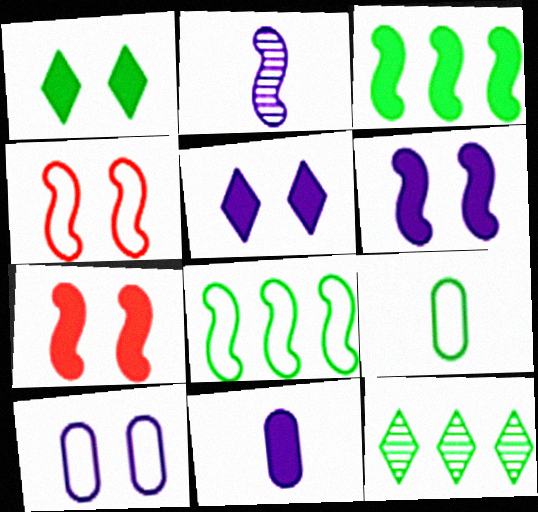[[2, 3, 4], 
[2, 7, 8], 
[4, 11, 12]]